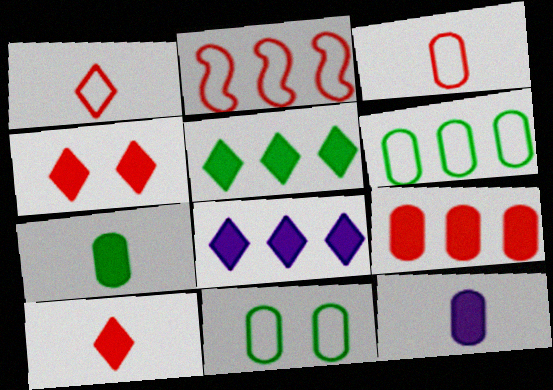[]